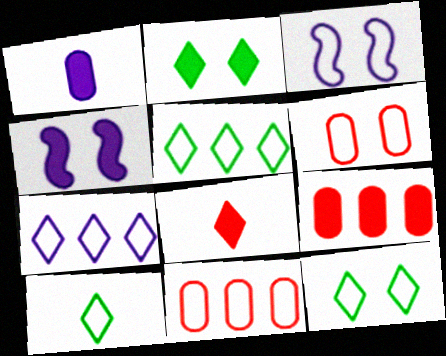[[3, 6, 12], 
[3, 10, 11], 
[5, 10, 12]]